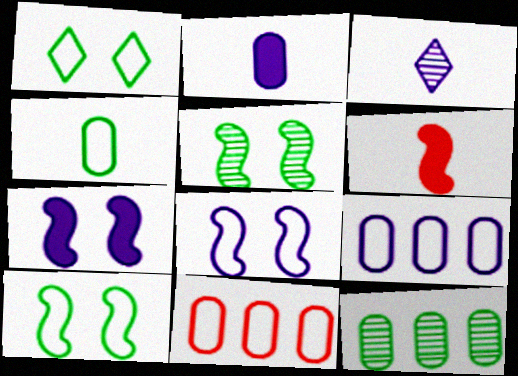[[3, 4, 6], 
[3, 7, 9]]